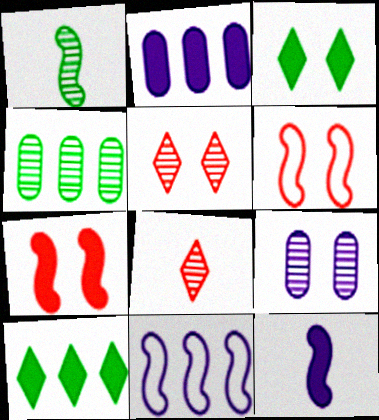[[1, 7, 11], 
[3, 6, 9]]